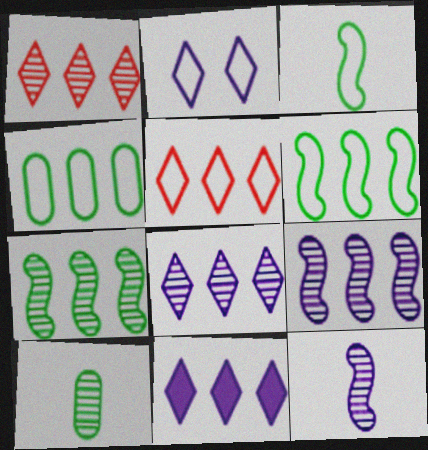[]